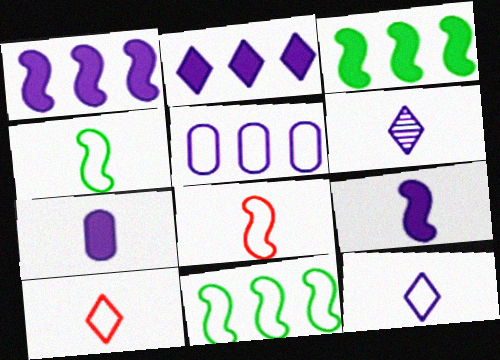[]